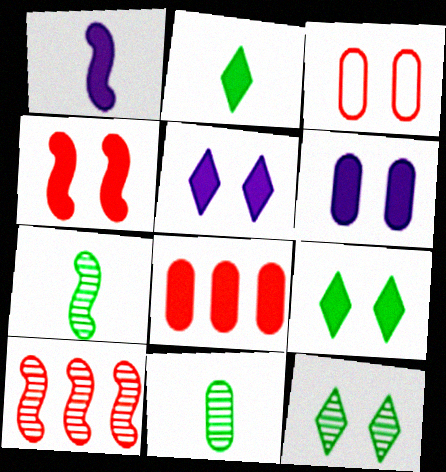[[1, 8, 9], 
[4, 6, 9]]